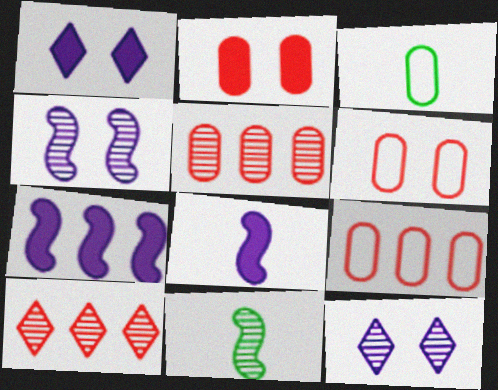[[1, 9, 11], 
[5, 11, 12]]